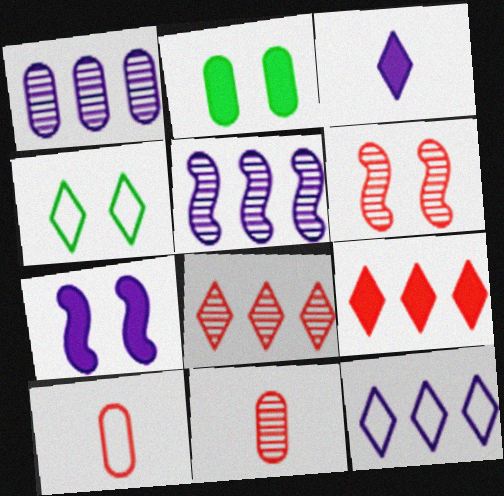[[1, 2, 10], 
[3, 4, 8], 
[6, 8, 11], 
[6, 9, 10]]